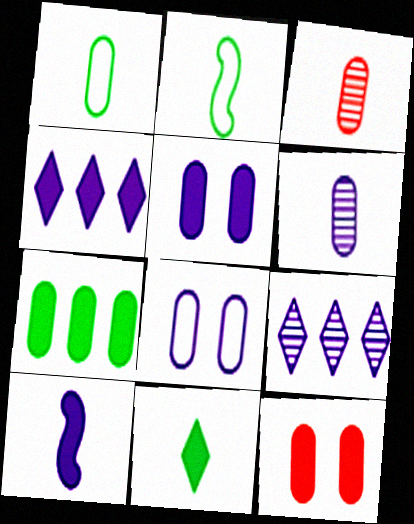[[2, 9, 12], 
[3, 7, 8], 
[4, 5, 10], 
[8, 9, 10]]